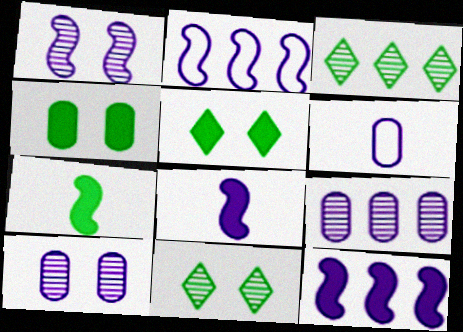[[1, 2, 8]]